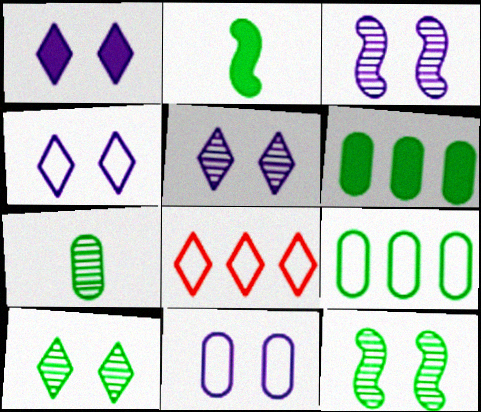[[1, 3, 11], 
[1, 4, 5], 
[2, 9, 10]]